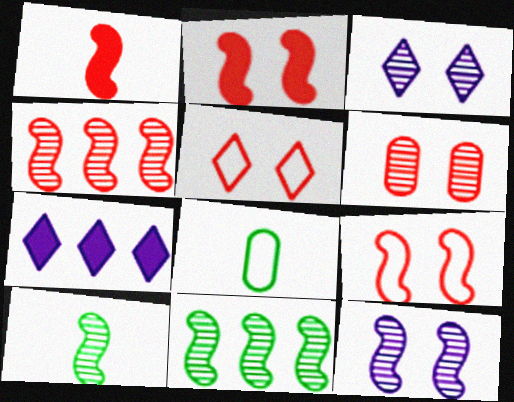[[1, 4, 9], 
[2, 5, 6], 
[4, 10, 12]]